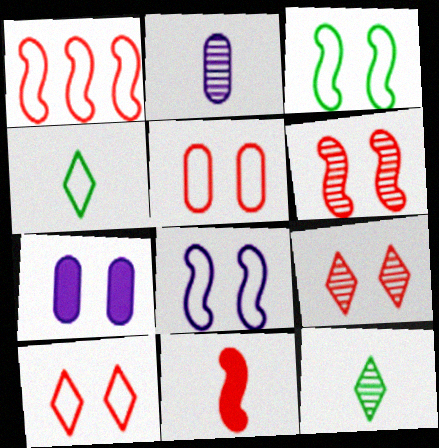[[1, 6, 11], 
[1, 7, 12], 
[2, 4, 11], 
[3, 7, 9]]